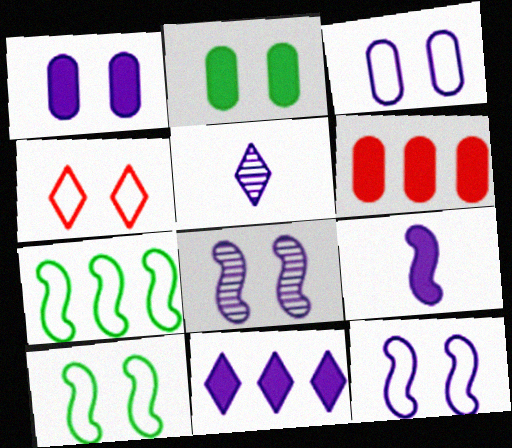[[1, 9, 11], 
[2, 4, 8], 
[3, 4, 10], 
[5, 6, 10]]